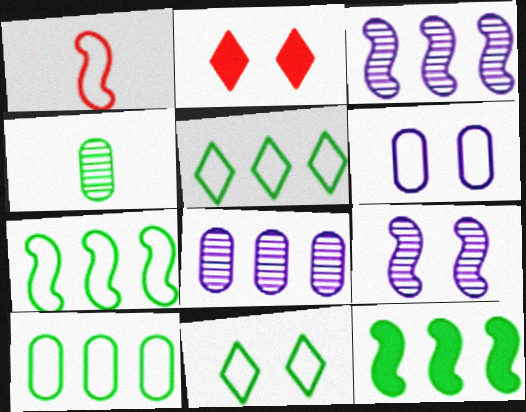[[1, 5, 6], 
[1, 9, 12], 
[4, 11, 12], 
[5, 7, 10]]